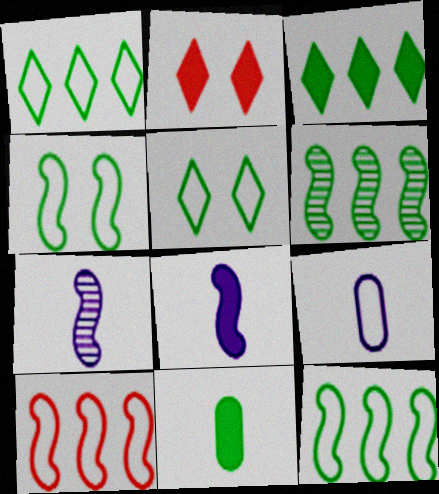[[2, 6, 9], 
[5, 6, 11], 
[5, 9, 10]]